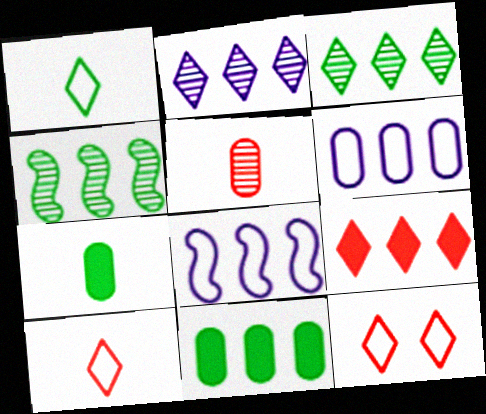[[4, 6, 9]]